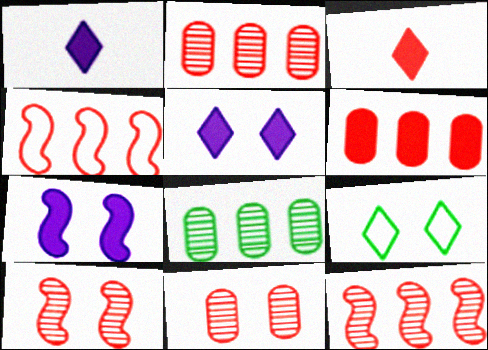[[3, 4, 11], 
[7, 9, 11]]